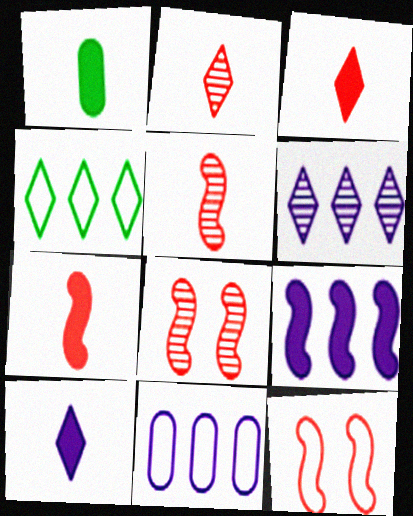[[1, 6, 12], 
[1, 7, 10], 
[6, 9, 11]]